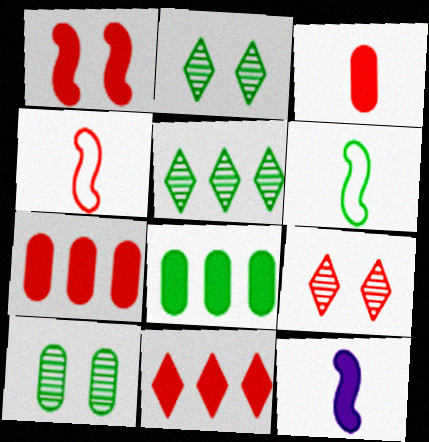[[1, 3, 11], 
[2, 6, 8], 
[4, 7, 9]]